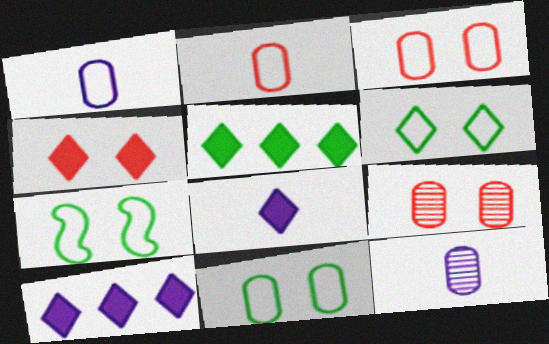[[4, 5, 8], 
[6, 7, 11]]